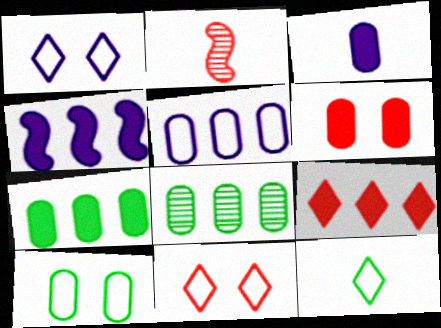[[1, 2, 7], 
[2, 3, 12], 
[3, 6, 7], 
[4, 7, 9]]